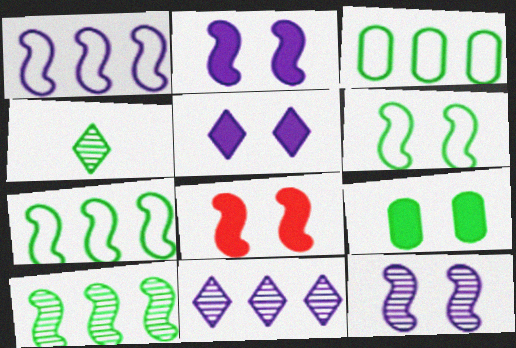[[4, 7, 9], 
[5, 8, 9], 
[6, 8, 12]]